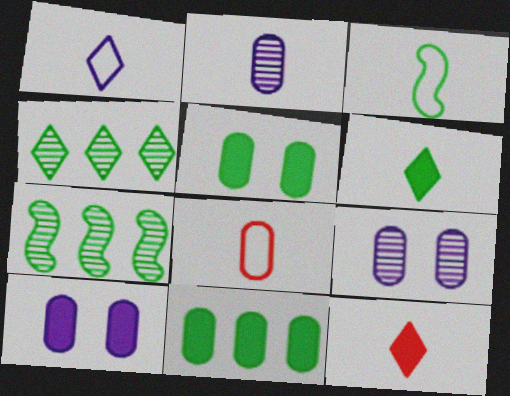[[1, 3, 8], 
[2, 3, 12], 
[3, 4, 5], 
[8, 9, 11]]